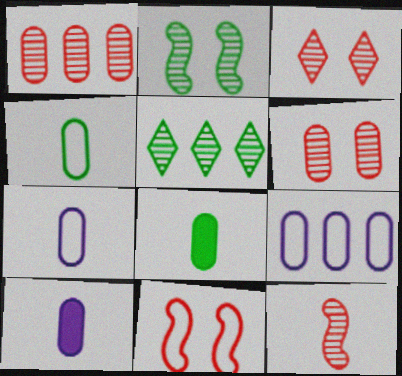[[1, 3, 12], 
[5, 10, 11], 
[6, 8, 9]]